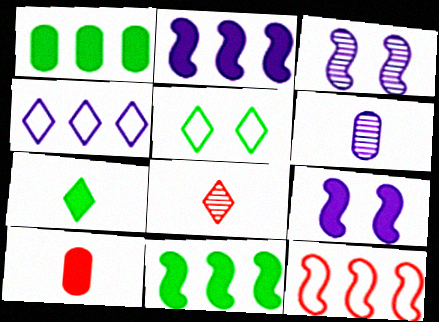[[4, 6, 9]]